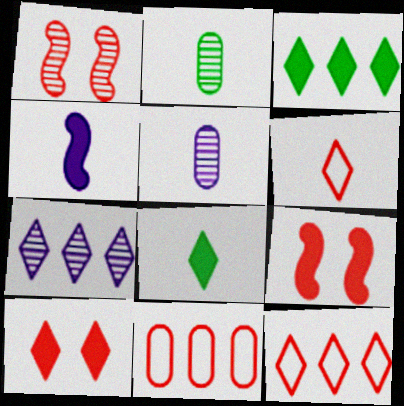[[1, 2, 7], 
[2, 4, 6], 
[3, 7, 12]]